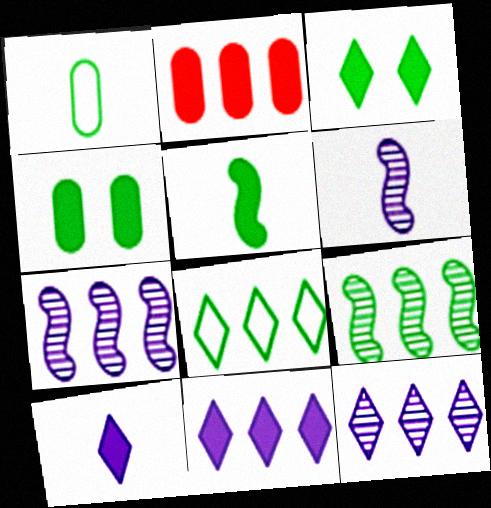[[1, 3, 9], 
[2, 7, 8]]